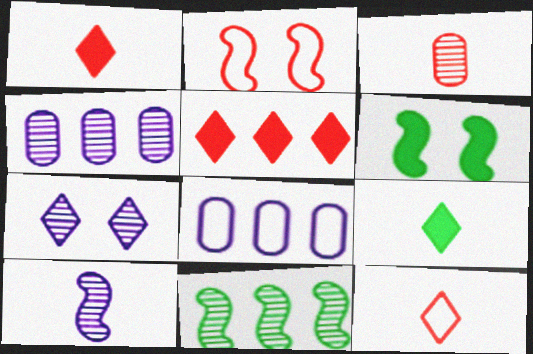[[2, 3, 5], 
[2, 4, 9], 
[3, 7, 11], 
[4, 6, 12], 
[4, 7, 10], 
[5, 8, 11]]